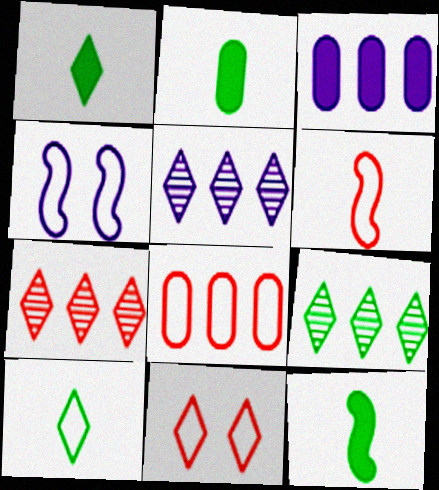[[1, 2, 12], 
[1, 5, 11], 
[2, 4, 7], 
[4, 8, 10], 
[5, 7, 9], 
[6, 8, 11]]